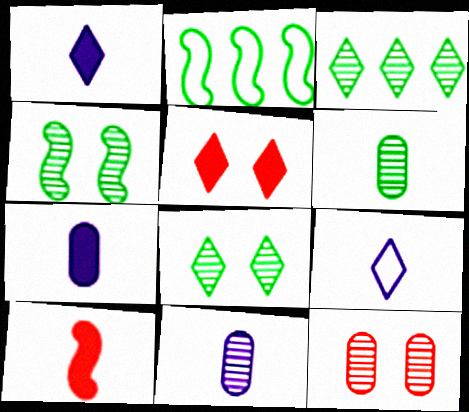[[1, 2, 12], 
[2, 5, 11], 
[3, 4, 6], 
[3, 5, 9], 
[6, 9, 10]]